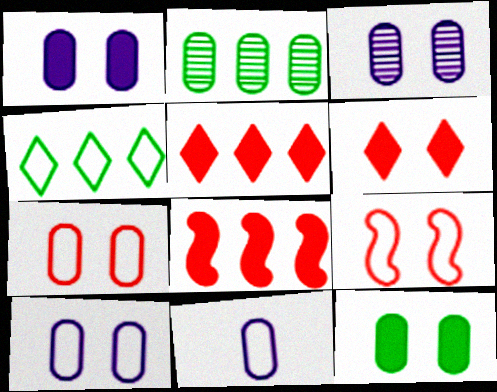[[1, 3, 10], 
[3, 7, 12], 
[4, 9, 11]]